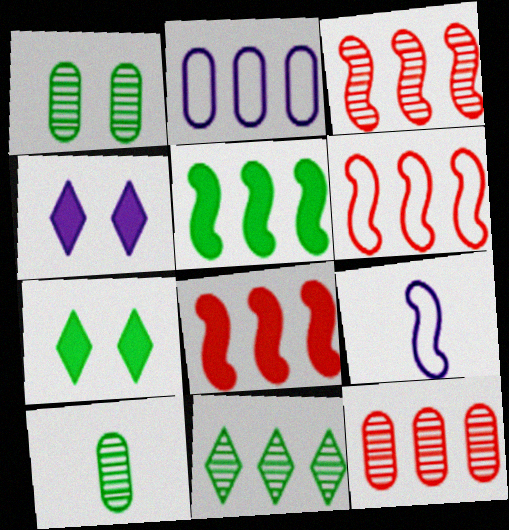[[2, 8, 11], 
[3, 6, 8], 
[4, 6, 10], 
[7, 9, 12]]